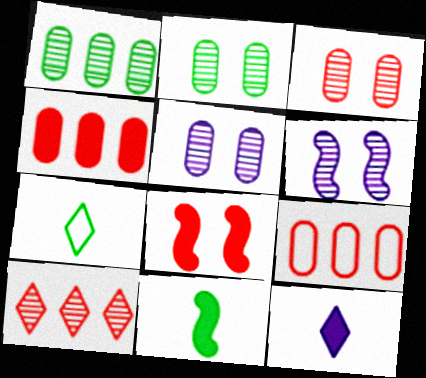[[2, 3, 5], 
[4, 6, 7]]